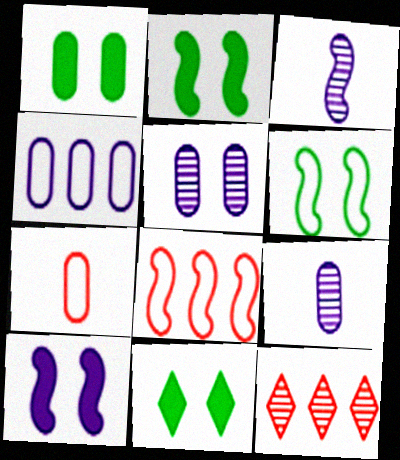[[1, 2, 11], 
[2, 3, 8], 
[8, 9, 11]]